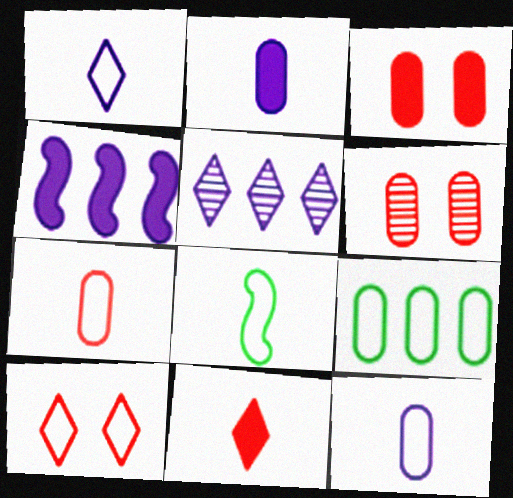[[1, 7, 8], 
[2, 6, 9], 
[3, 5, 8]]